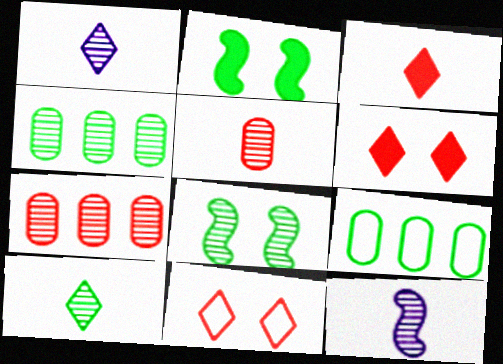[[1, 7, 8], 
[2, 9, 10], 
[4, 8, 10], 
[5, 10, 12], 
[6, 9, 12]]